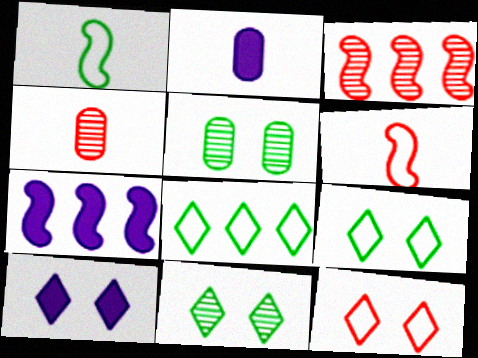[[2, 3, 9], 
[2, 7, 10], 
[4, 7, 9], 
[10, 11, 12]]